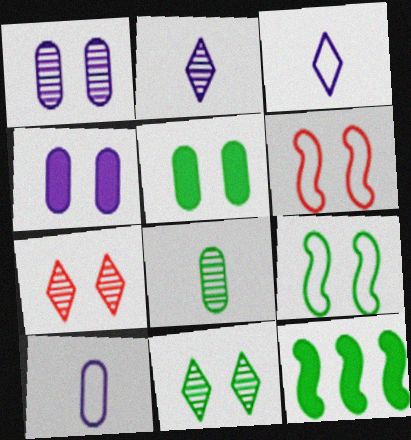[[4, 6, 11], 
[4, 7, 9], 
[5, 9, 11], 
[7, 10, 12]]